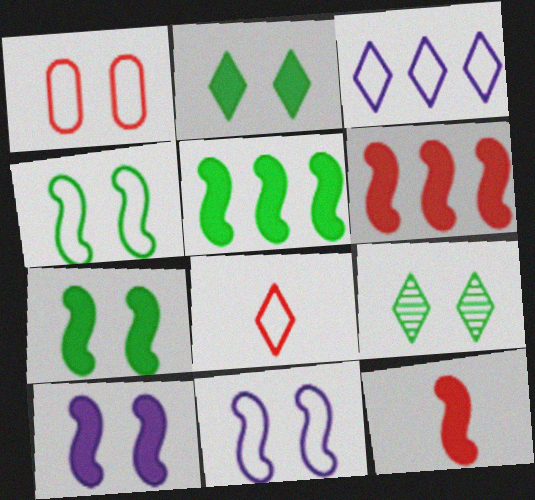[[1, 9, 10], 
[5, 10, 12]]